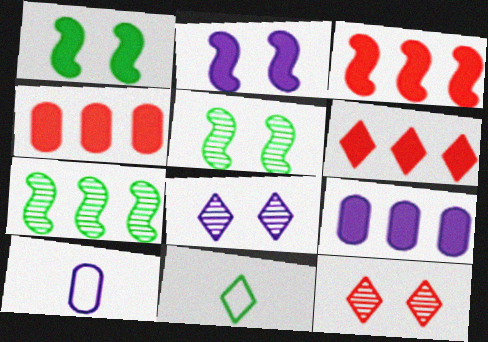[[3, 4, 6], 
[5, 6, 10], 
[6, 8, 11]]